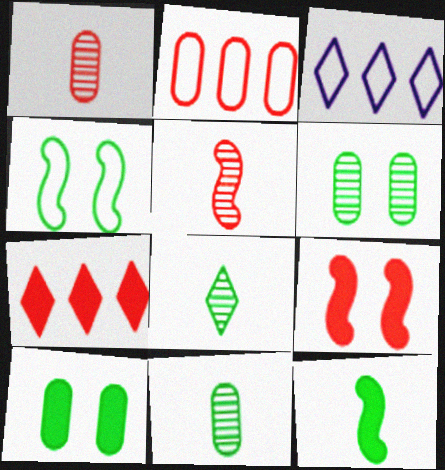[[3, 5, 10], 
[3, 9, 11]]